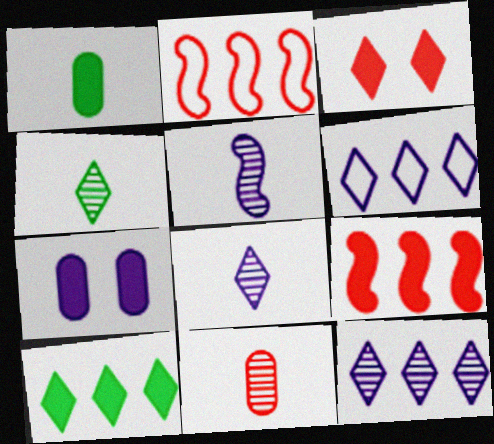[[2, 3, 11], 
[2, 4, 7], 
[3, 4, 6], 
[4, 5, 11], 
[5, 6, 7]]